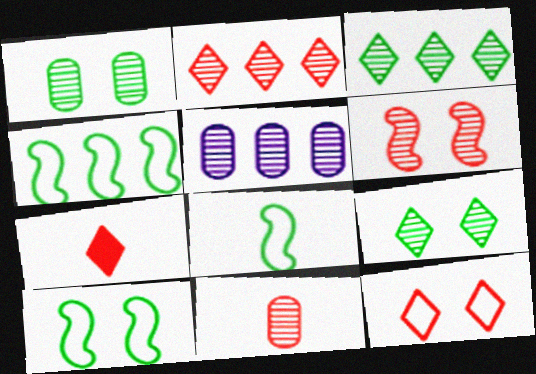[[1, 5, 11], 
[2, 6, 11], 
[2, 7, 12], 
[4, 8, 10], 
[5, 7, 10]]